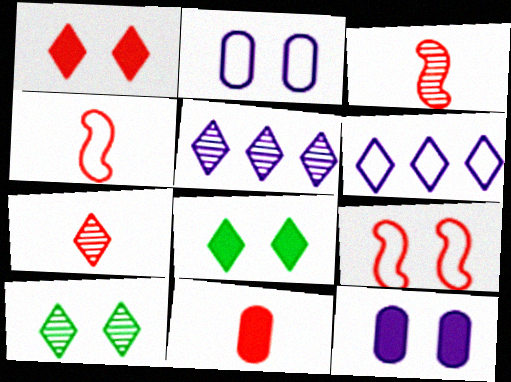[[4, 7, 11], 
[5, 7, 10], 
[6, 7, 8], 
[9, 10, 12]]